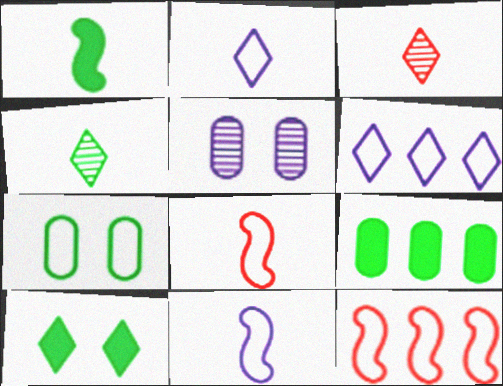[[1, 9, 10], 
[2, 7, 12], 
[3, 6, 10], 
[6, 7, 8]]